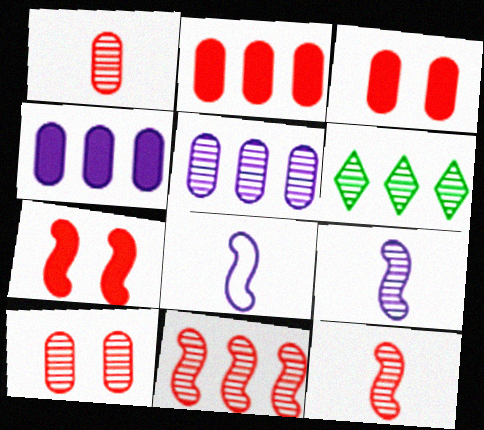[[3, 6, 8], 
[5, 6, 11], 
[6, 9, 10]]